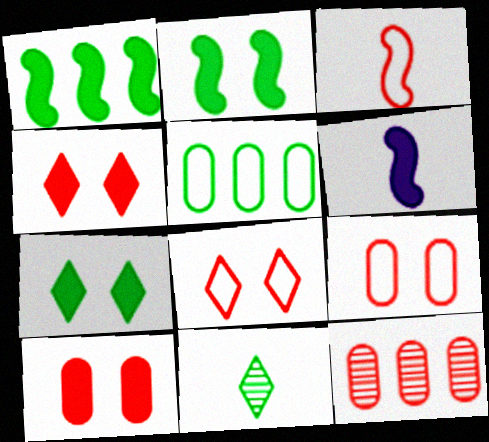[[2, 5, 11], 
[3, 4, 12]]